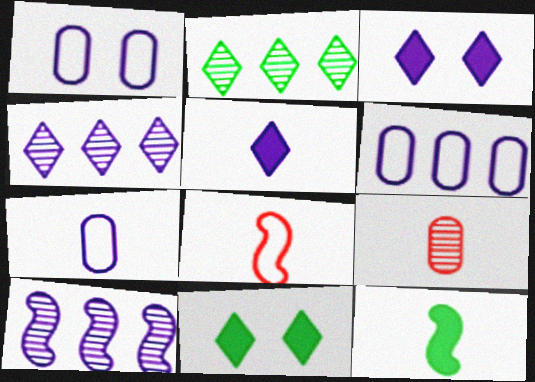[[1, 5, 10], 
[1, 6, 7], 
[3, 7, 10]]